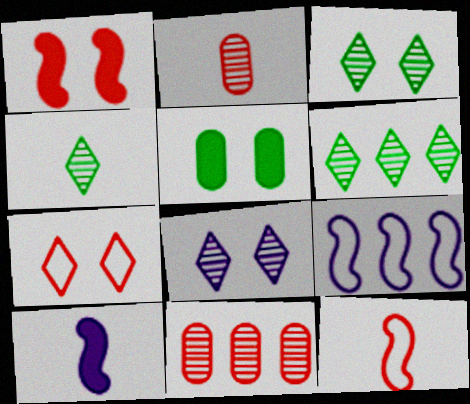[[3, 4, 6]]